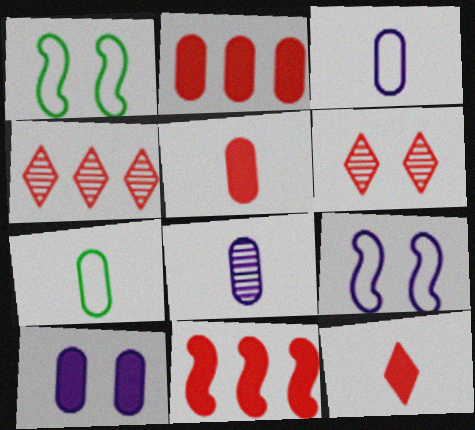[[1, 6, 10], 
[5, 7, 8]]